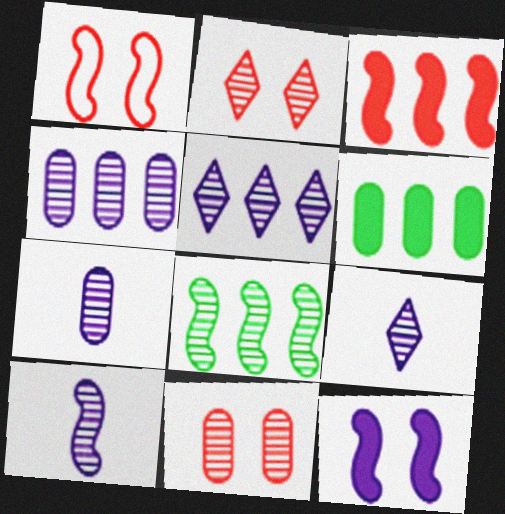[[1, 6, 9], 
[2, 7, 8], 
[7, 9, 10], 
[8, 9, 11]]